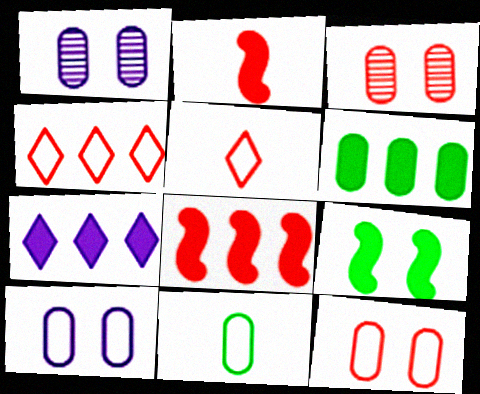[[2, 3, 4], 
[3, 5, 8], 
[6, 7, 8]]